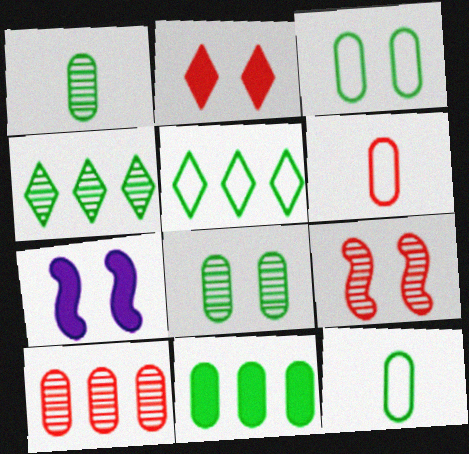[[1, 3, 11], 
[4, 6, 7], 
[8, 11, 12]]